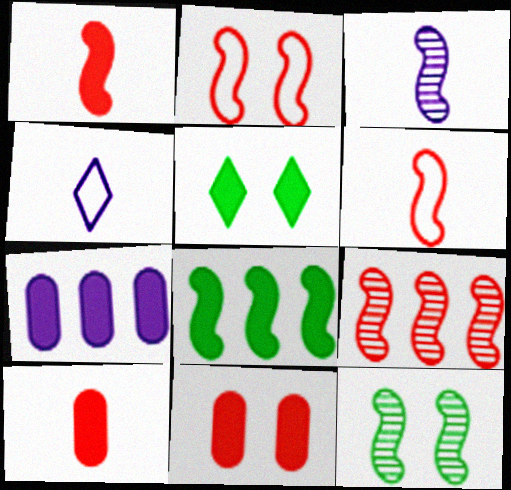[[1, 2, 9], 
[1, 5, 7], 
[2, 3, 8], 
[3, 9, 12]]